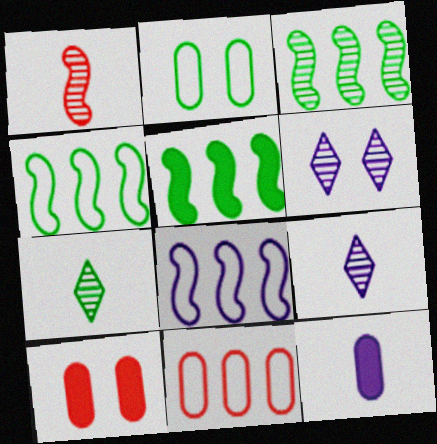[[2, 5, 7], 
[3, 4, 5], 
[4, 9, 10], 
[6, 8, 12], 
[7, 8, 10]]